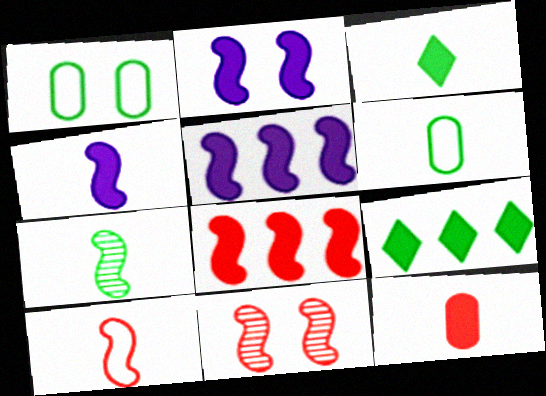[[1, 7, 9], 
[2, 4, 5], 
[2, 9, 12], 
[3, 4, 12], 
[3, 6, 7], 
[4, 7, 10], 
[8, 10, 11]]